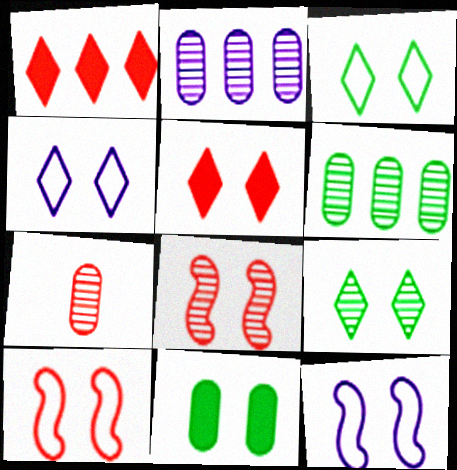[[1, 7, 10], 
[4, 5, 9], 
[4, 8, 11]]